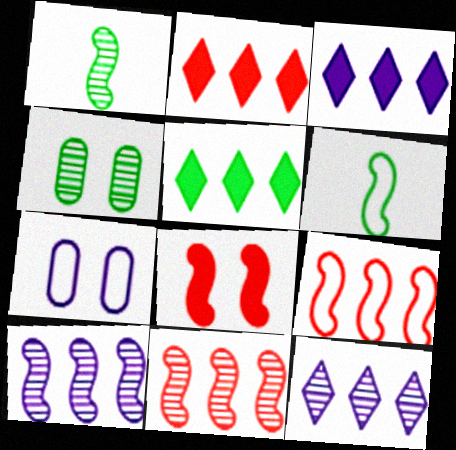[[1, 2, 7], 
[2, 3, 5], 
[4, 5, 6], 
[6, 8, 10]]